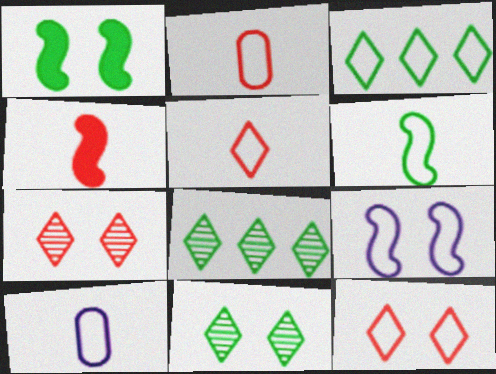[[2, 3, 9], 
[5, 6, 10]]